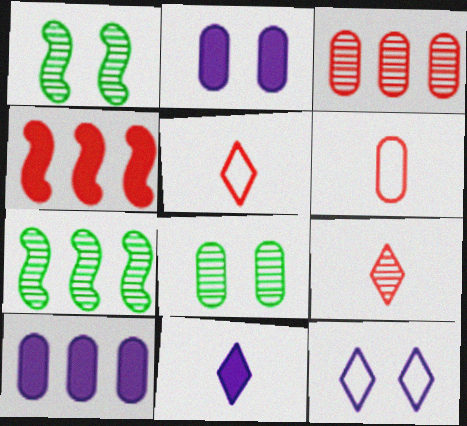[[1, 5, 10], 
[2, 5, 7], 
[6, 8, 10]]